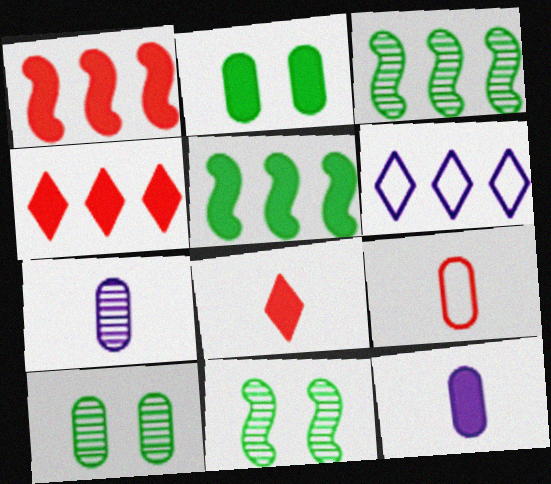[]